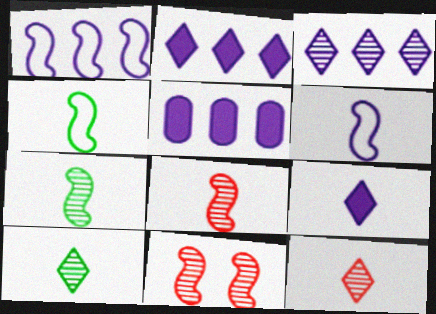[[1, 3, 5]]